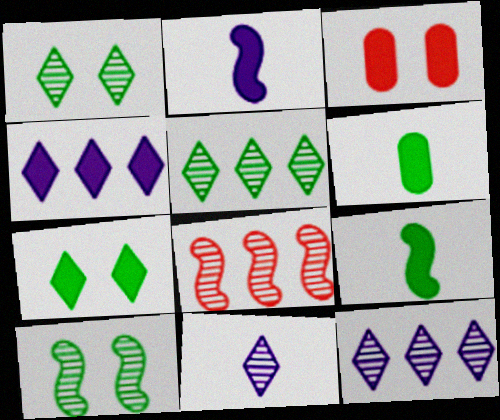[[3, 4, 9]]